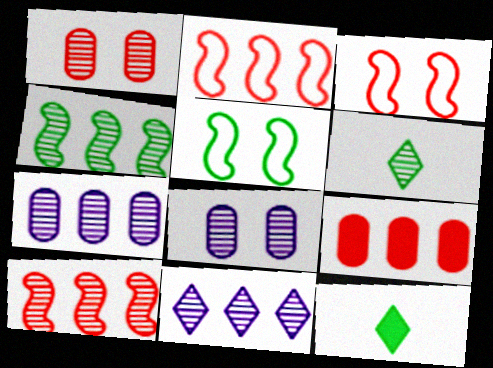[[2, 8, 12], 
[3, 7, 12], 
[6, 8, 10]]